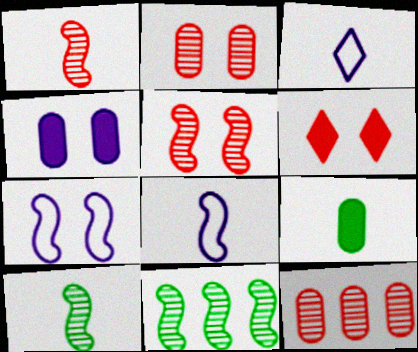[[1, 3, 9]]